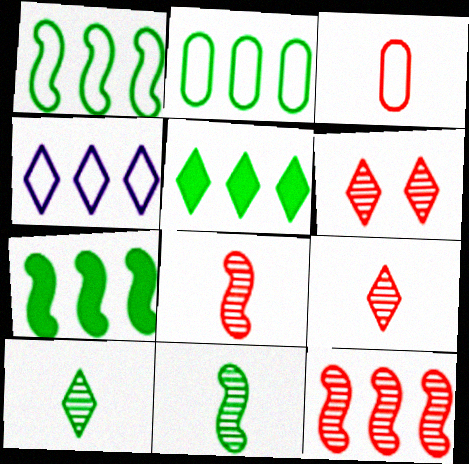[]